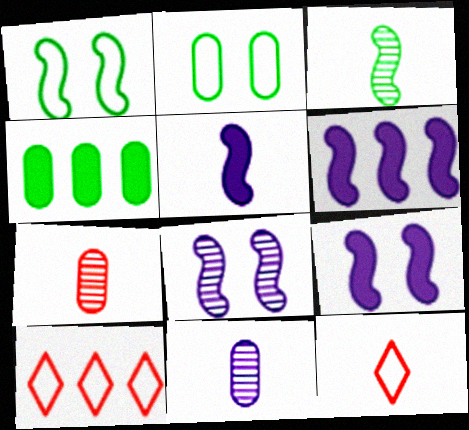[[4, 8, 12], 
[5, 6, 9]]